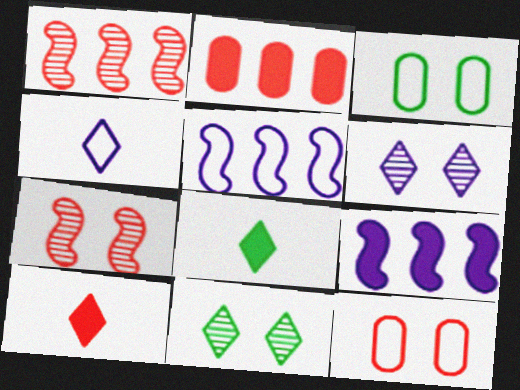[[1, 10, 12]]